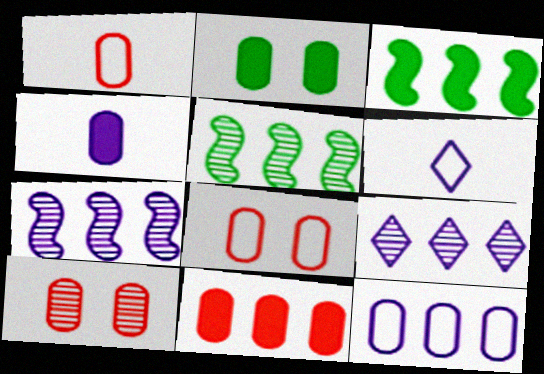[[1, 10, 11], 
[2, 4, 11], 
[3, 6, 10]]